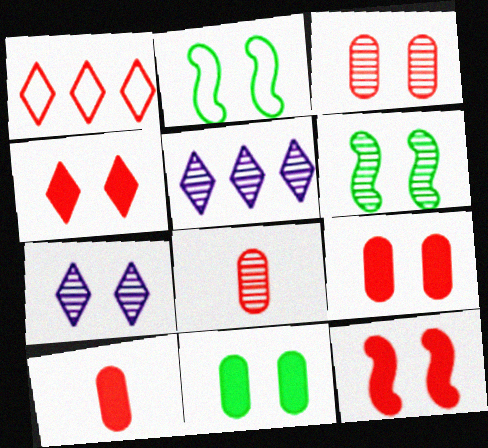[[1, 8, 12], 
[2, 5, 10], 
[2, 7, 9], 
[3, 6, 7], 
[4, 9, 12], 
[5, 6, 8]]